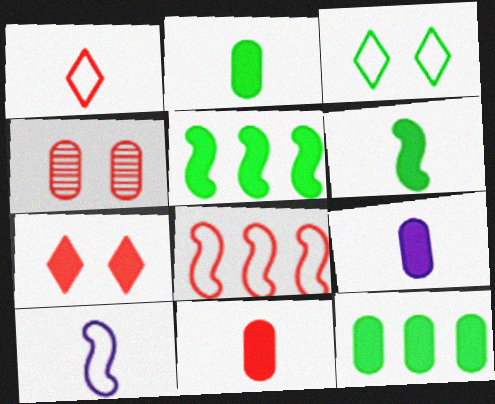[[2, 9, 11], 
[5, 7, 9]]